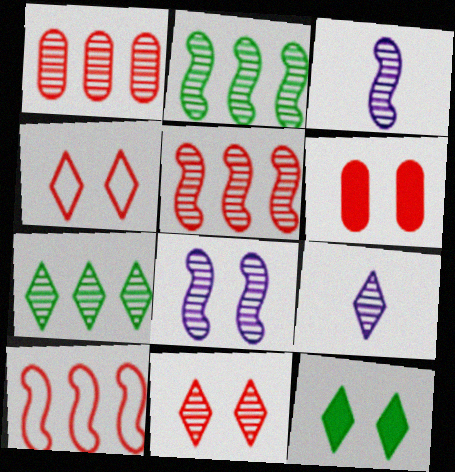[[7, 9, 11]]